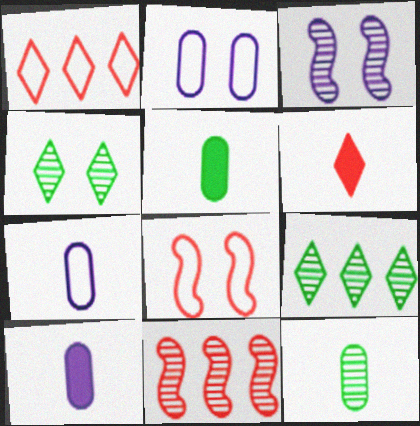[[1, 3, 5], 
[8, 9, 10]]